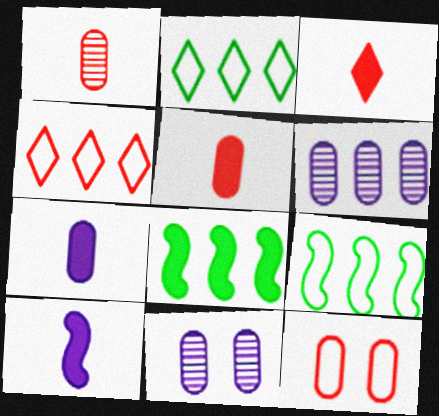[[3, 9, 11], 
[4, 6, 8]]